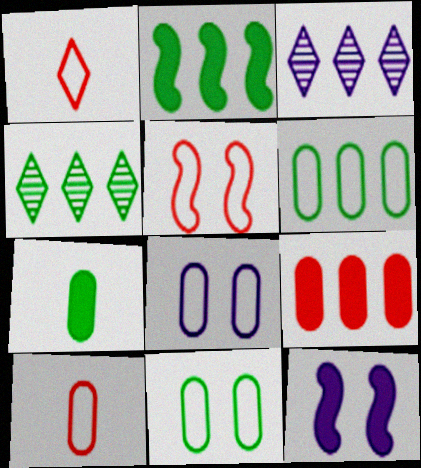[[2, 4, 6], 
[3, 5, 7], 
[4, 10, 12], 
[6, 8, 10]]